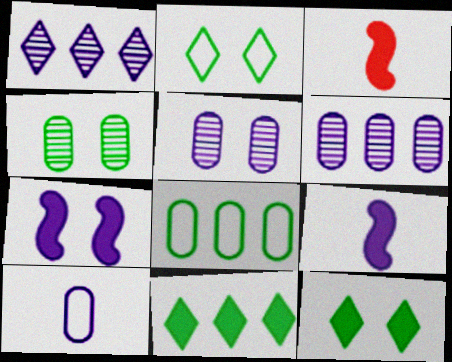[[1, 7, 10], 
[2, 3, 6]]